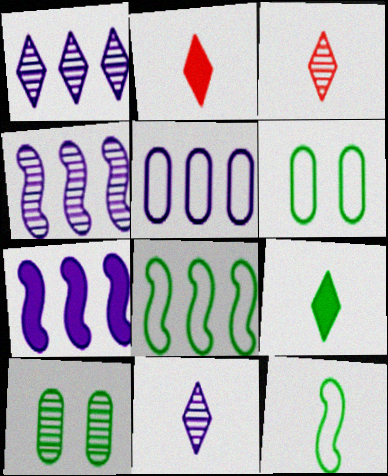[[1, 5, 7], 
[2, 4, 6], 
[3, 4, 10], 
[3, 6, 7], 
[8, 9, 10]]